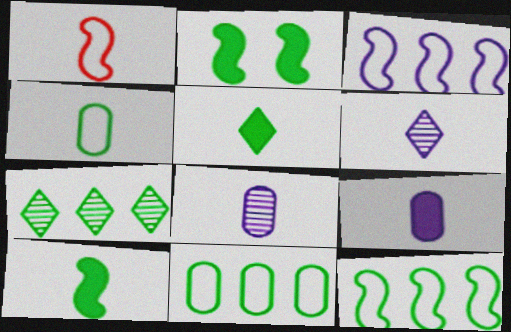[[1, 5, 8], 
[2, 4, 7]]